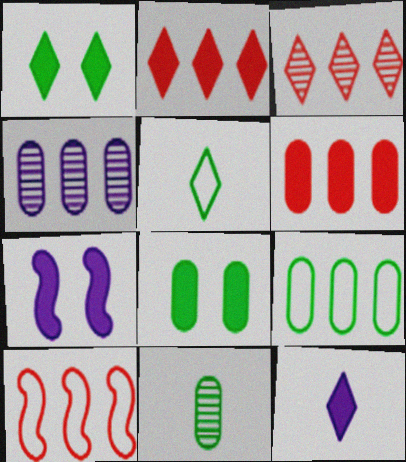[[1, 2, 12], 
[3, 6, 10], 
[4, 6, 9], 
[8, 9, 11]]